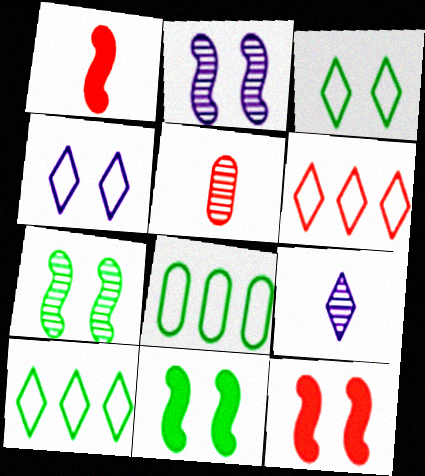[[5, 6, 12], 
[8, 9, 12]]